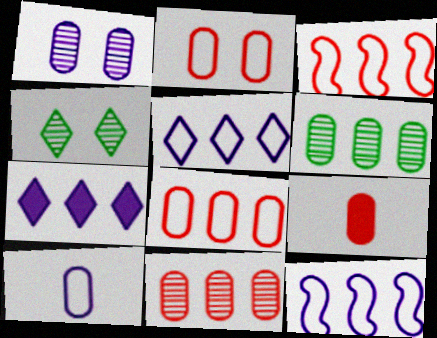[[2, 9, 11], 
[3, 6, 7], 
[4, 9, 12]]